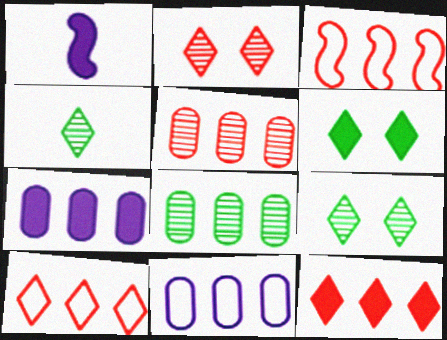[[3, 5, 12]]